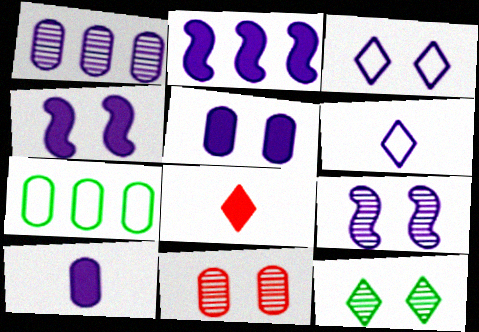[[1, 4, 6], 
[3, 5, 9], 
[7, 8, 9], 
[7, 10, 11], 
[9, 11, 12]]